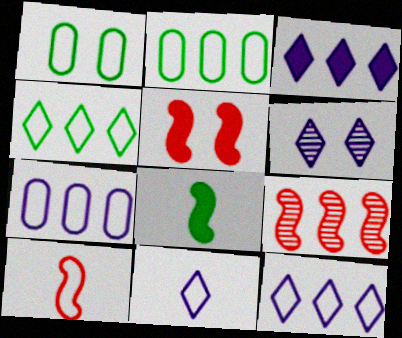[[1, 5, 6], 
[1, 10, 12], 
[2, 3, 9], 
[3, 6, 11], 
[5, 9, 10]]